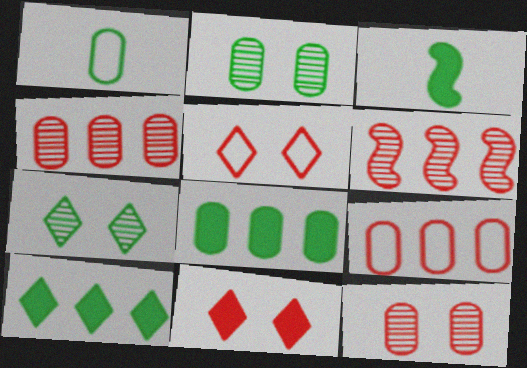[[1, 2, 8]]